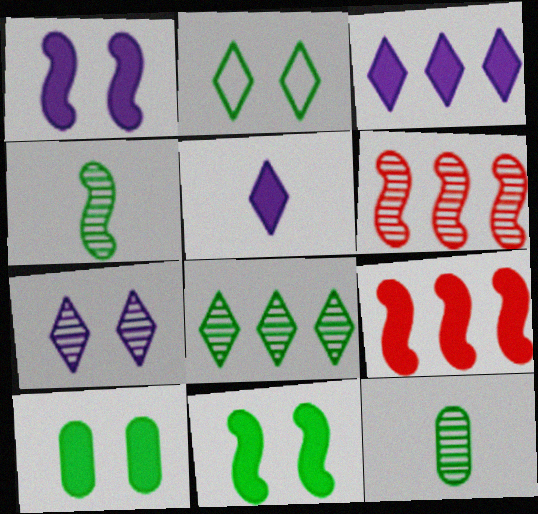[[5, 9, 10], 
[6, 7, 12]]